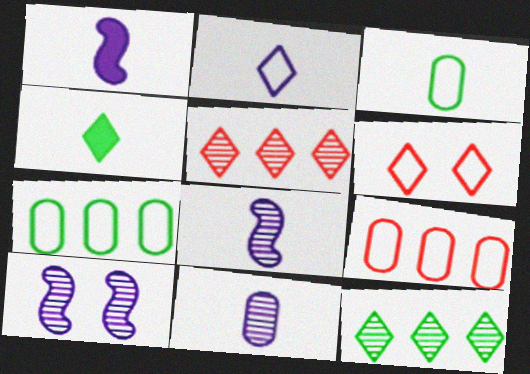[[1, 2, 11], 
[4, 9, 10]]